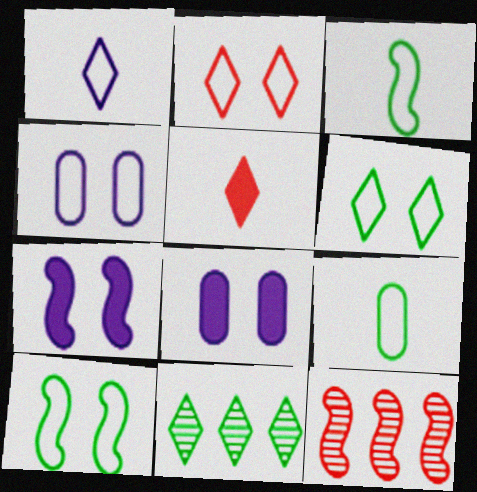[[2, 4, 10], 
[3, 7, 12]]